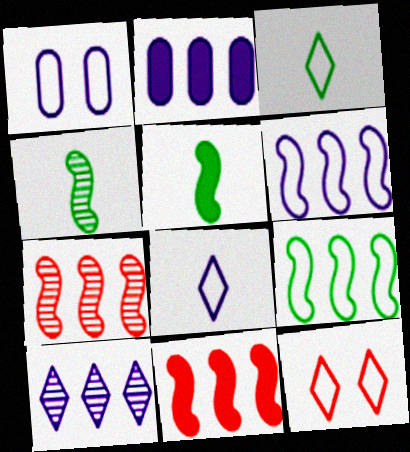[[1, 6, 8], 
[2, 4, 12], 
[2, 6, 10]]